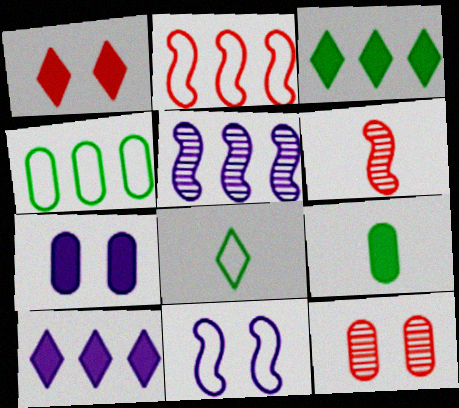[]